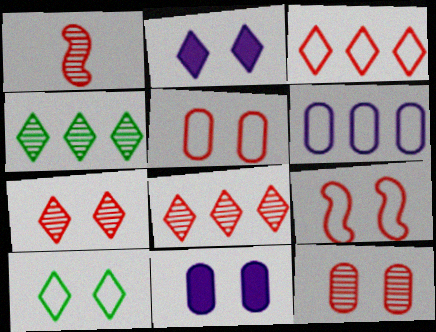[[1, 8, 12], 
[2, 7, 10]]